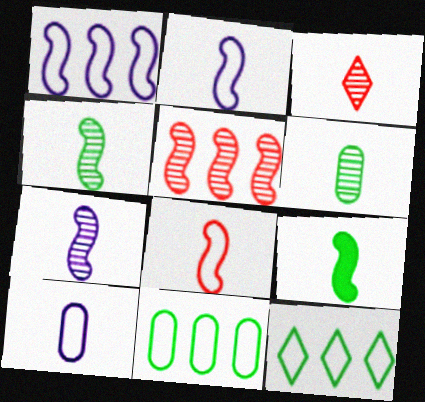[[3, 6, 7], 
[3, 9, 10], 
[7, 8, 9]]